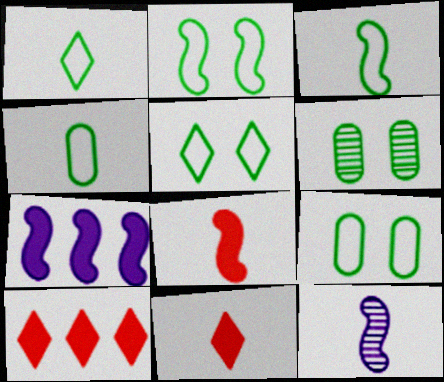[[1, 3, 4], 
[2, 5, 9], 
[3, 8, 12], 
[4, 11, 12], 
[9, 10, 12]]